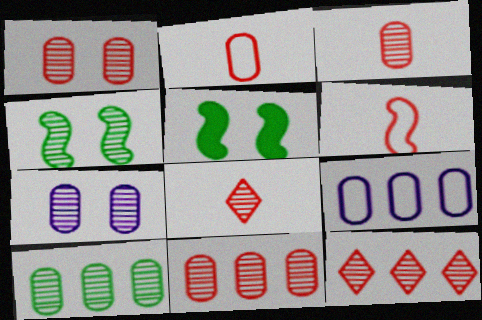[[1, 3, 11], 
[3, 7, 10], 
[5, 8, 9]]